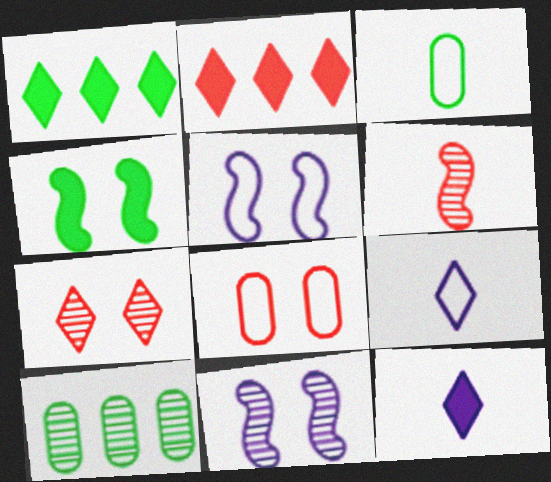[[1, 7, 9], 
[2, 3, 11], 
[2, 6, 8], 
[3, 6, 12]]